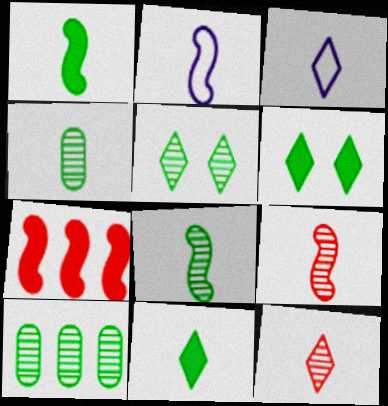[[1, 2, 9], 
[3, 11, 12], 
[5, 8, 10]]